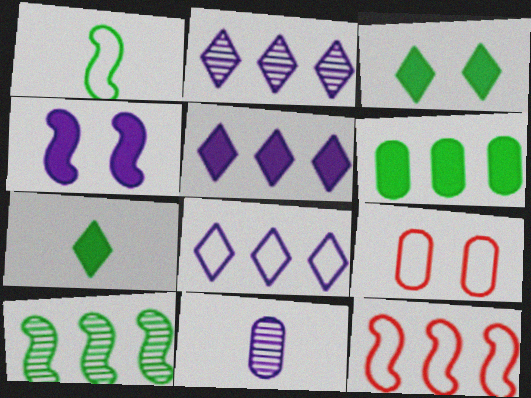[[1, 8, 9], 
[2, 5, 8], 
[2, 6, 12], 
[3, 11, 12], 
[4, 8, 11], 
[6, 9, 11]]